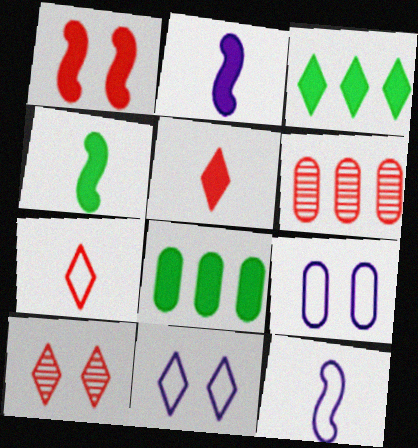[[1, 6, 7], 
[4, 6, 11], 
[8, 10, 12]]